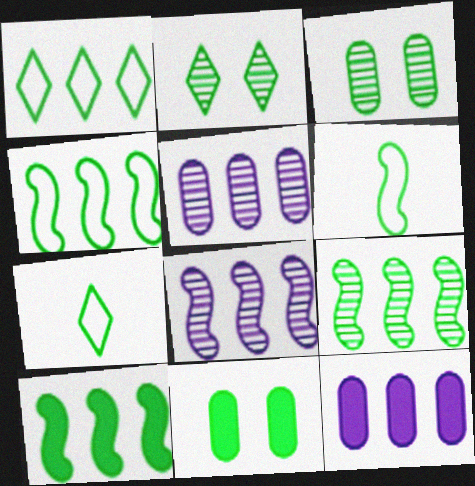[[3, 7, 10], 
[4, 9, 10], 
[7, 9, 11]]